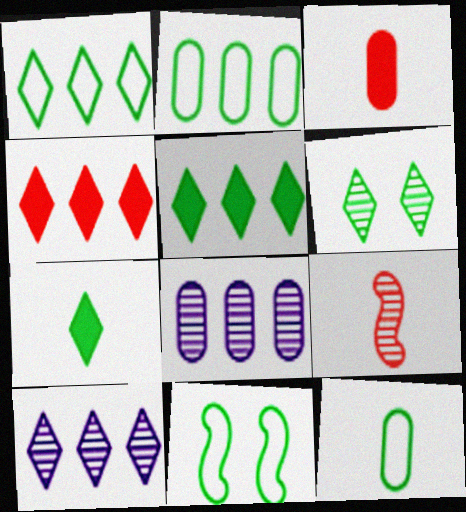[[1, 4, 10], 
[1, 6, 7], 
[1, 11, 12], 
[3, 10, 11], 
[6, 8, 9]]